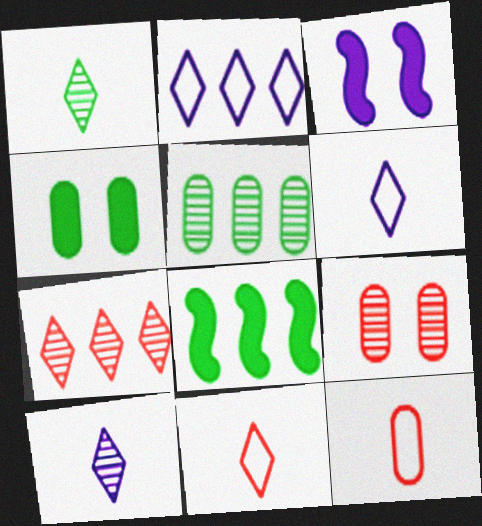[[3, 5, 11], 
[6, 8, 9]]